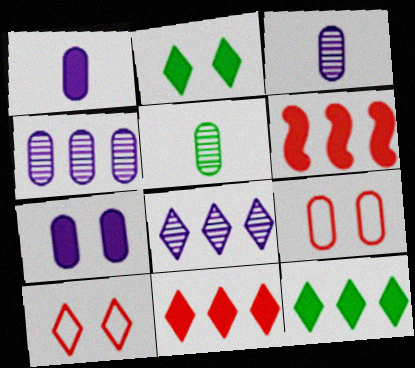[[1, 2, 6]]